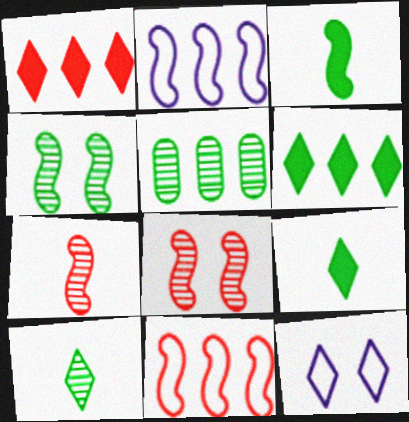[[1, 2, 5], 
[1, 10, 12], 
[2, 3, 8], 
[4, 5, 10]]